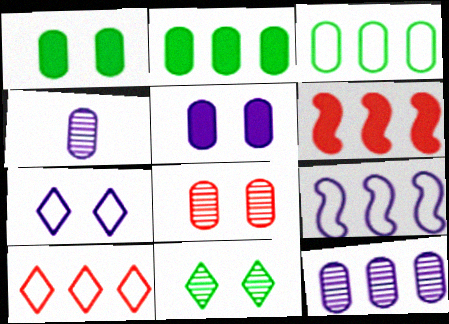[[3, 9, 10]]